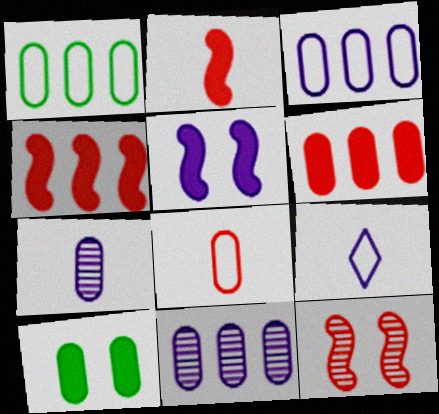[[1, 6, 11], 
[5, 9, 11], 
[8, 10, 11]]